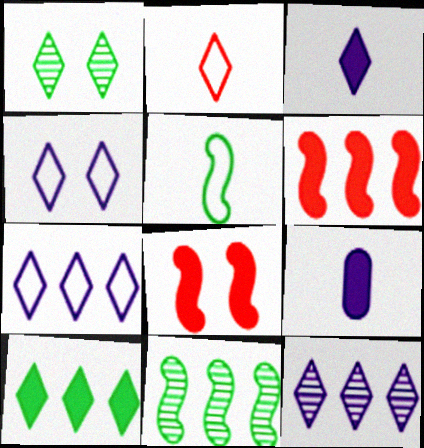[[3, 4, 12], 
[8, 9, 10]]